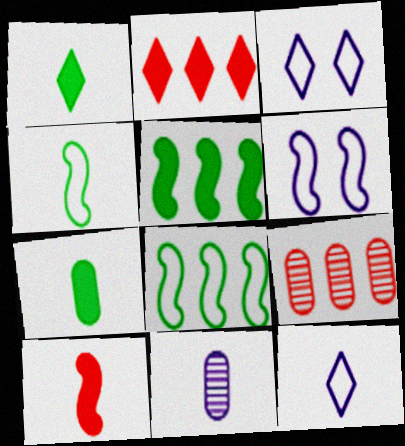[[1, 6, 9]]